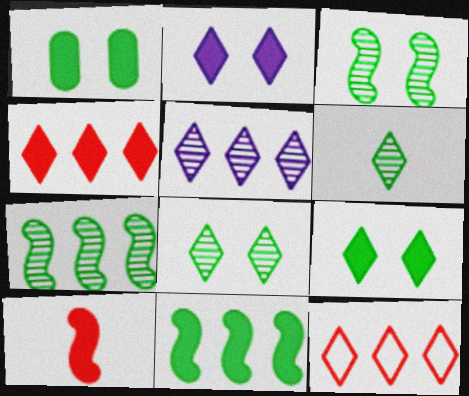[[2, 6, 12]]